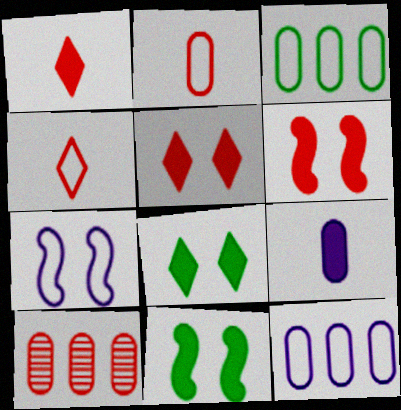[[3, 4, 7], 
[4, 6, 10]]